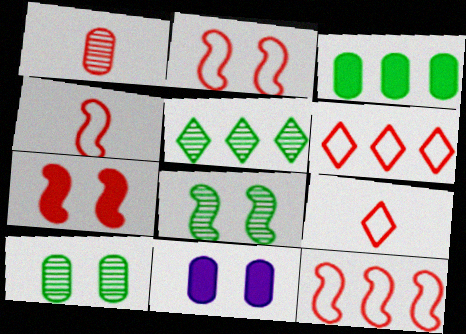[[1, 6, 7], 
[2, 4, 12], 
[4, 5, 11]]